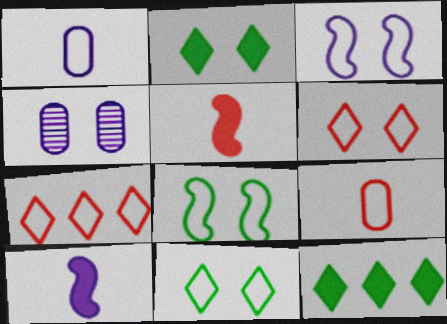[[1, 7, 8]]